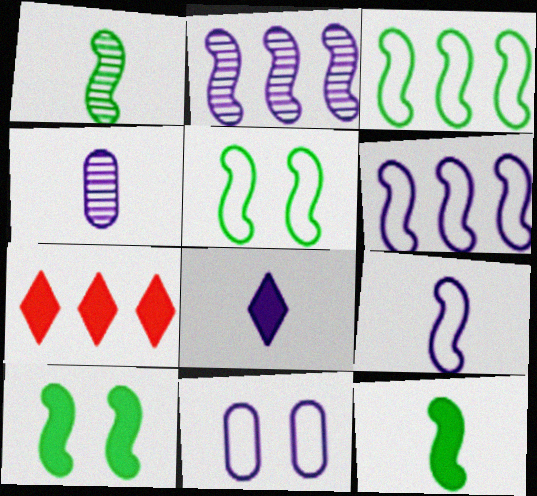[[1, 3, 10], 
[1, 7, 11], 
[2, 8, 11], 
[4, 5, 7], 
[4, 8, 9]]